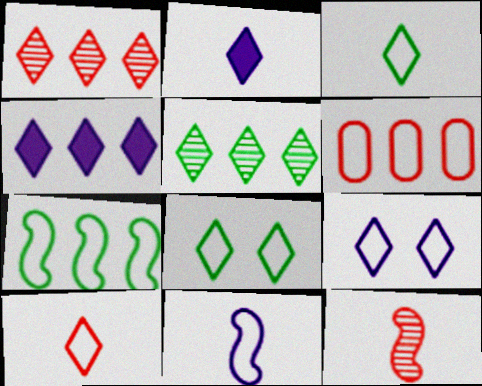[[1, 2, 8], 
[6, 8, 11]]